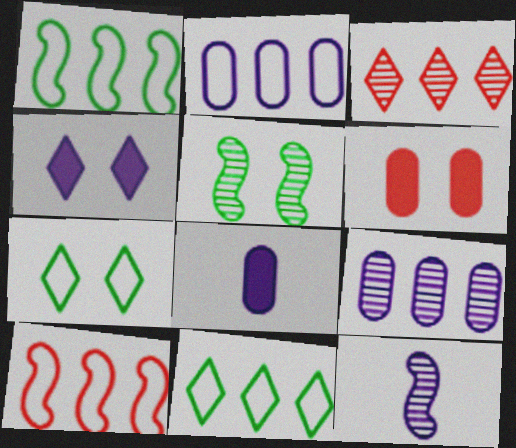[[2, 4, 12], 
[2, 10, 11], 
[6, 11, 12]]